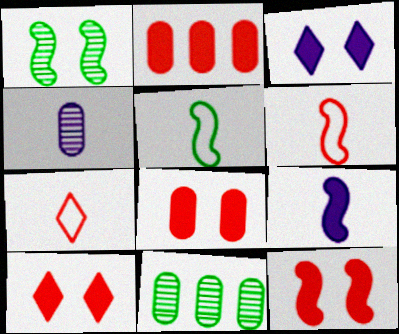[[3, 6, 11], 
[8, 10, 12]]